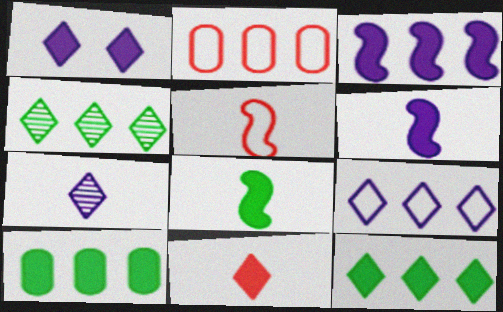[[1, 7, 9], 
[1, 11, 12], 
[2, 3, 4]]